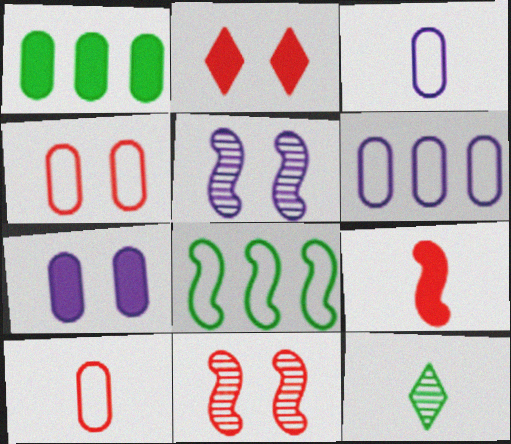[[2, 4, 11], 
[3, 9, 12], 
[5, 8, 9]]